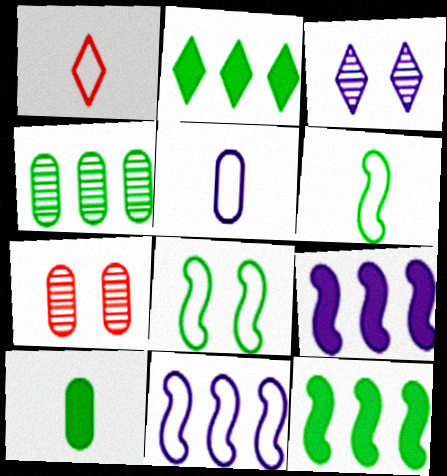[[1, 2, 3], 
[1, 5, 6], 
[3, 5, 9]]